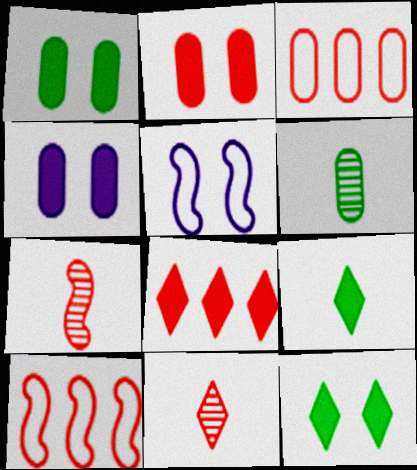[[1, 2, 4], 
[2, 10, 11], 
[3, 4, 6], 
[5, 6, 8]]